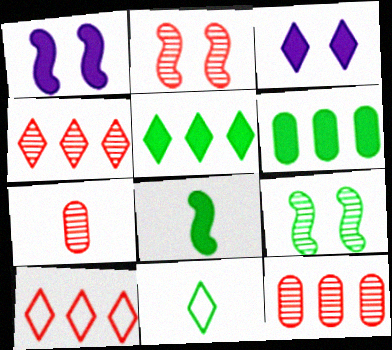[[1, 11, 12], 
[2, 4, 7], 
[3, 4, 11], 
[6, 9, 11]]